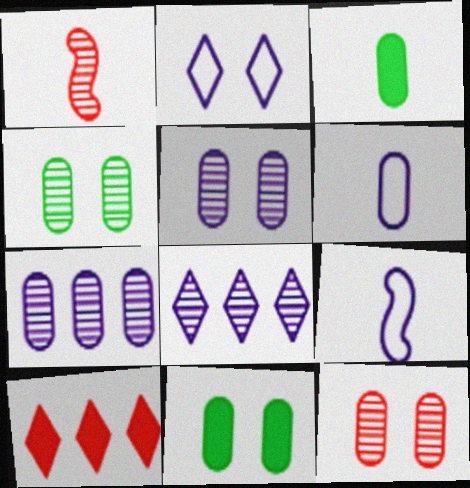[[1, 4, 8], 
[4, 5, 12], 
[4, 9, 10]]